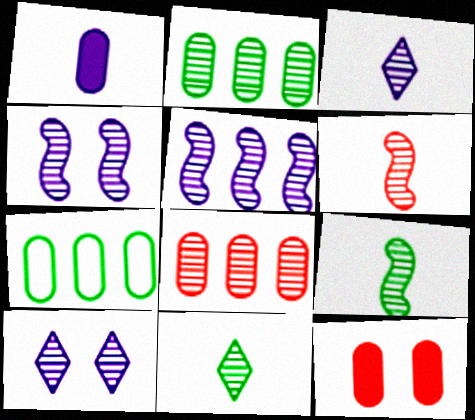[[2, 6, 10], 
[4, 8, 11], 
[8, 9, 10]]